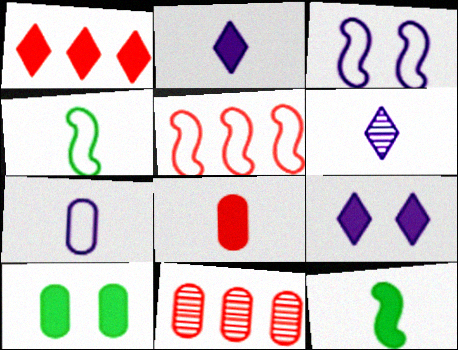[[1, 5, 11], 
[2, 8, 12], 
[3, 4, 5], 
[4, 6, 8], 
[4, 9, 11], 
[5, 6, 10], 
[7, 10, 11]]